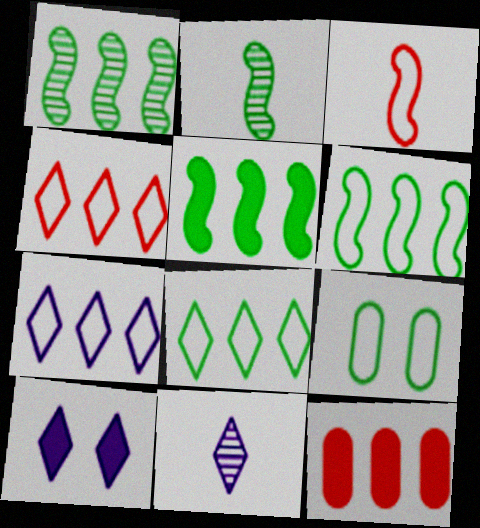[[1, 5, 6], 
[1, 7, 12], 
[3, 7, 9], 
[4, 7, 8], 
[7, 10, 11]]